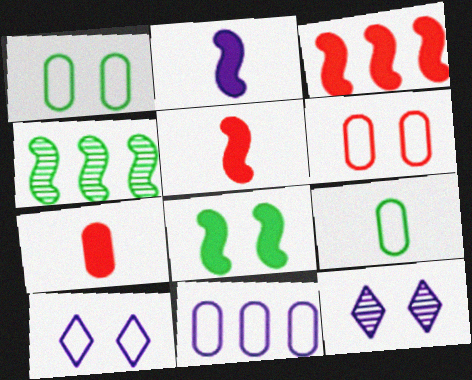[[2, 3, 8], 
[2, 11, 12], 
[3, 9, 12], 
[4, 7, 10], 
[6, 8, 12], 
[6, 9, 11]]